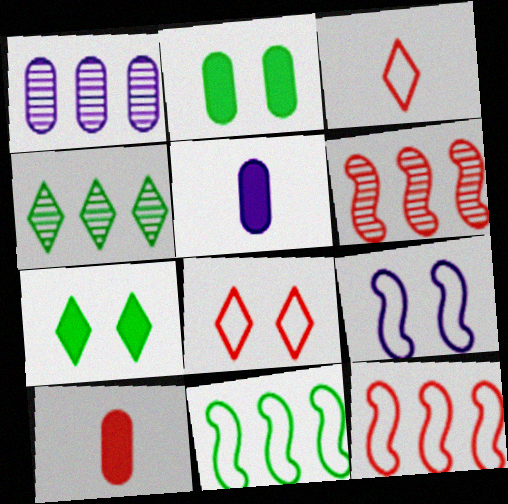[[1, 4, 6], 
[4, 9, 10], 
[6, 8, 10]]